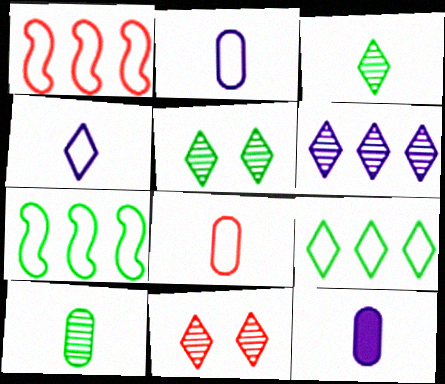[[1, 5, 12], 
[3, 6, 11], 
[7, 11, 12], 
[8, 10, 12]]